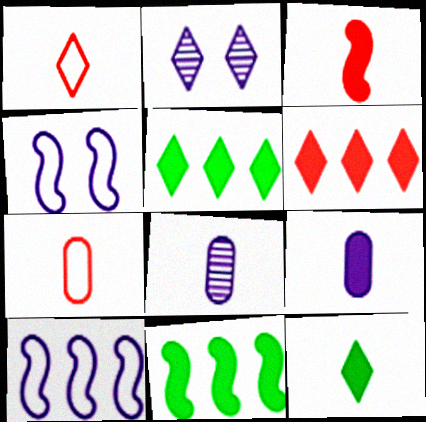[[1, 2, 5], 
[2, 7, 11], 
[2, 9, 10], 
[3, 9, 12]]